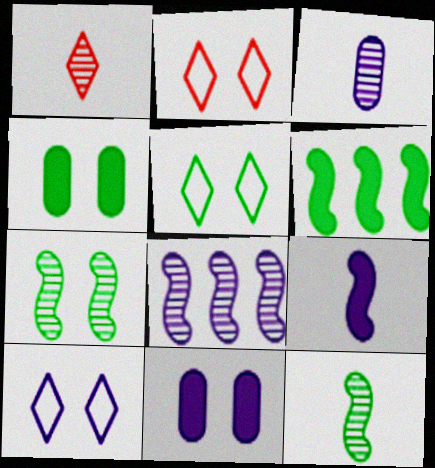[[1, 3, 12], 
[2, 3, 6], 
[2, 5, 10], 
[2, 7, 11], 
[4, 5, 7]]